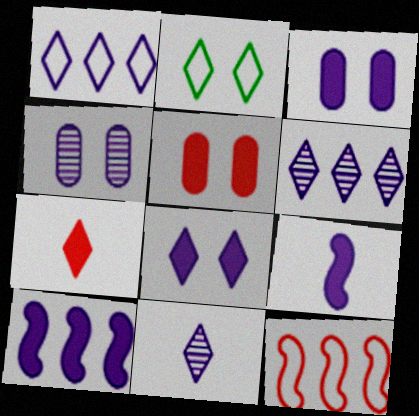[[1, 4, 9], 
[1, 8, 11], 
[2, 6, 7]]